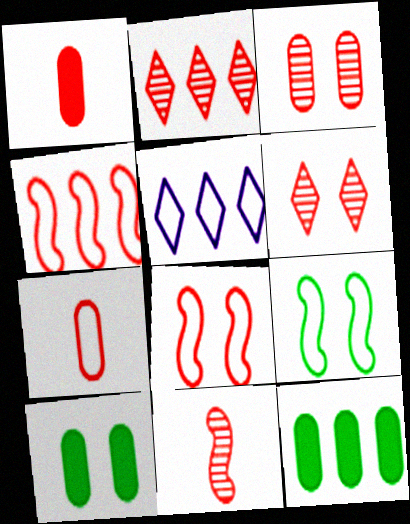[[1, 2, 8], 
[1, 4, 6], 
[2, 3, 11], 
[5, 7, 9], 
[5, 10, 11]]